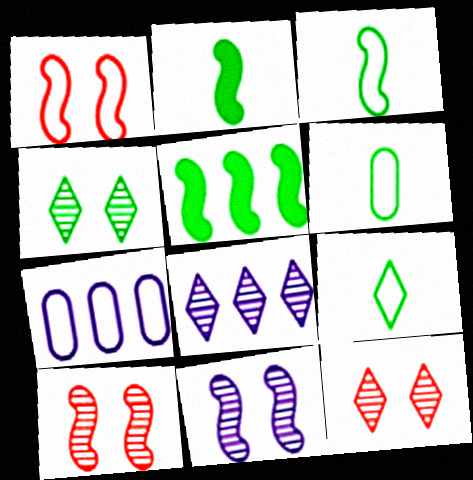[[1, 7, 9], 
[2, 7, 12], 
[3, 6, 9], 
[4, 5, 6]]